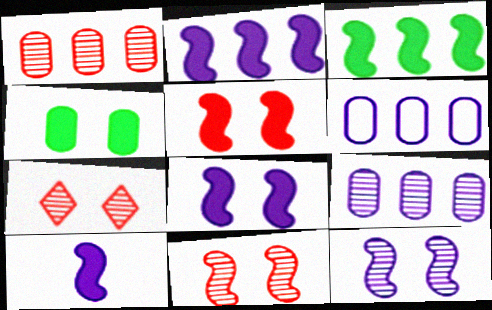[[2, 8, 10], 
[3, 5, 10]]